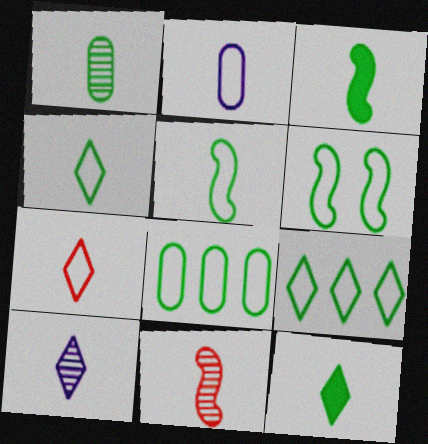[[1, 3, 4], 
[1, 5, 12], 
[1, 10, 11], 
[2, 5, 7], 
[2, 11, 12], 
[4, 6, 8], 
[7, 10, 12]]